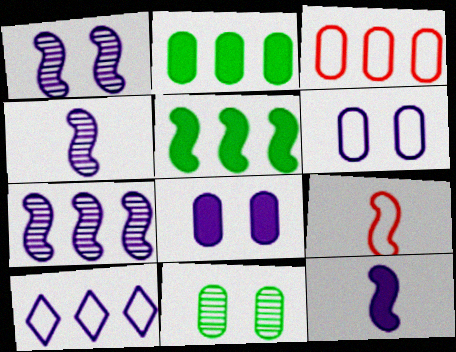[[1, 4, 7], 
[1, 5, 9], 
[4, 8, 10]]